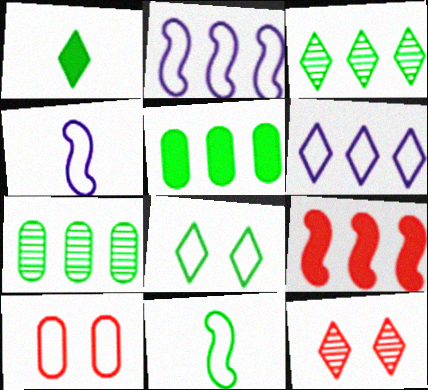[[1, 3, 8], 
[1, 6, 12], 
[4, 5, 12], 
[6, 7, 9], 
[6, 10, 11]]